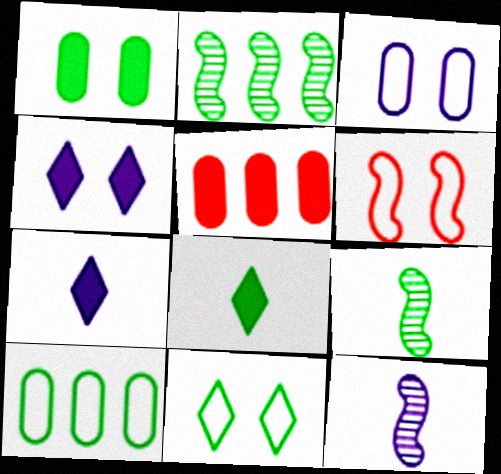[[3, 6, 11], 
[5, 11, 12]]